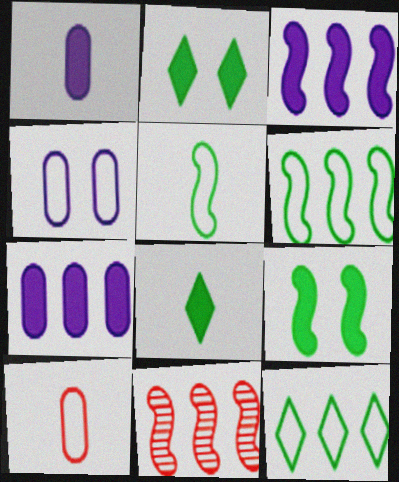[[3, 6, 11], 
[4, 8, 11], 
[7, 11, 12]]